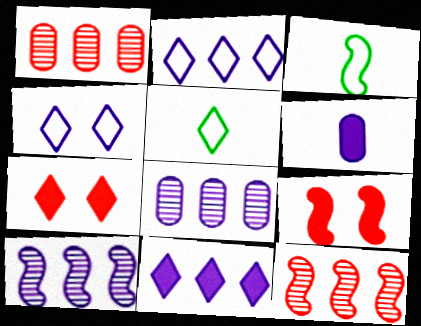[[3, 7, 8], 
[3, 9, 10], 
[4, 6, 10], 
[5, 8, 9]]